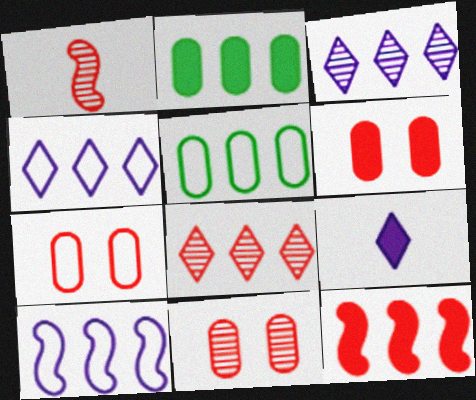[[1, 8, 11], 
[2, 8, 10], 
[3, 5, 12], 
[6, 7, 11]]